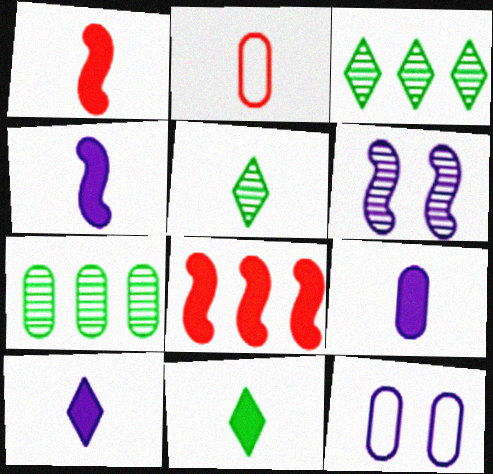[[1, 3, 12], 
[1, 9, 11], 
[2, 4, 5], 
[4, 9, 10], 
[5, 8, 12]]